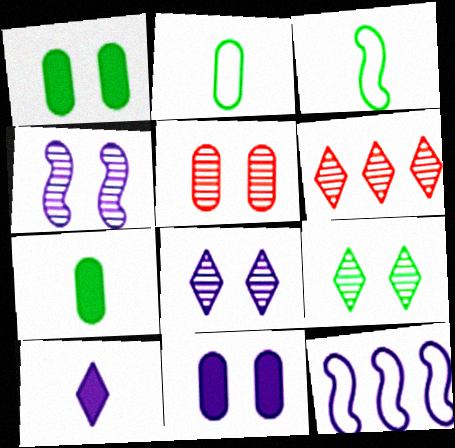[[3, 6, 11], 
[4, 5, 9]]